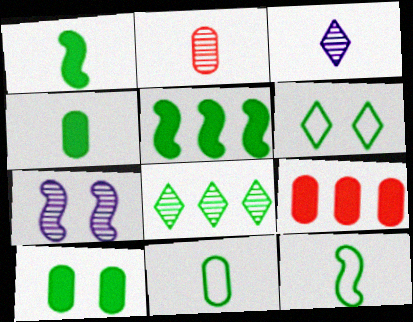[[2, 7, 8], 
[8, 10, 12]]